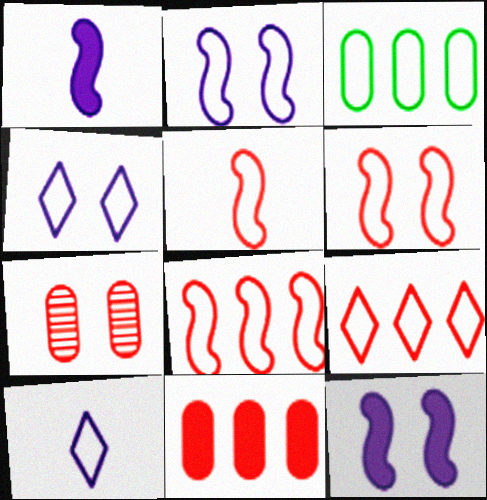[[3, 4, 5], 
[3, 6, 10], 
[5, 6, 8]]